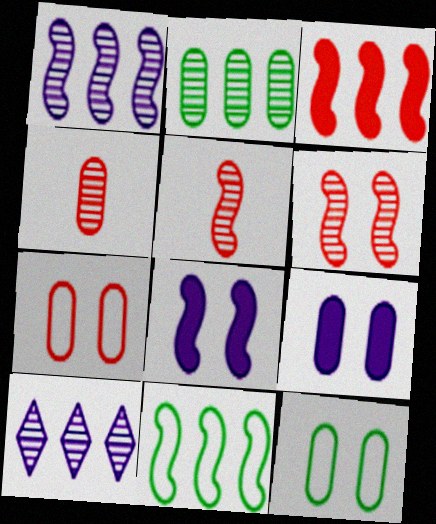[[1, 3, 11], 
[5, 8, 11]]